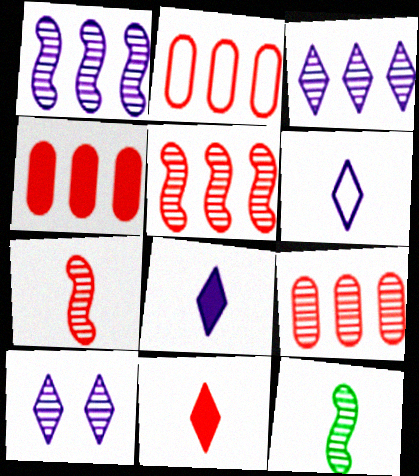[[2, 4, 9], 
[9, 10, 12]]